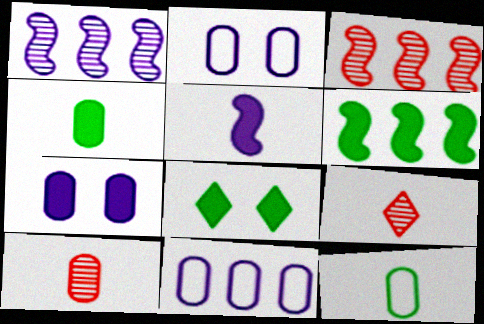[[2, 6, 9], 
[4, 6, 8], 
[5, 9, 12]]